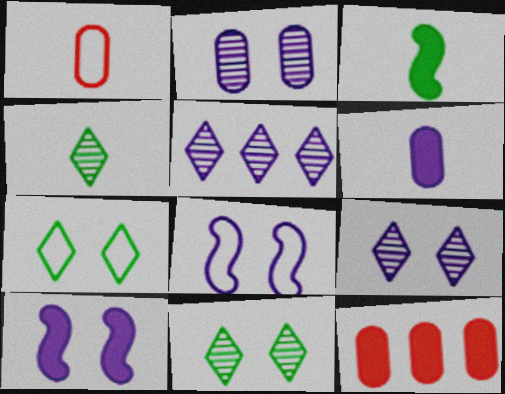[[4, 8, 12], 
[5, 6, 8]]